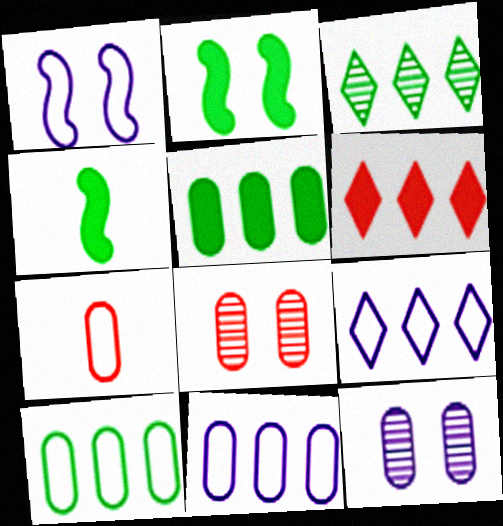[[3, 6, 9], 
[4, 8, 9], 
[5, 7, 12]]